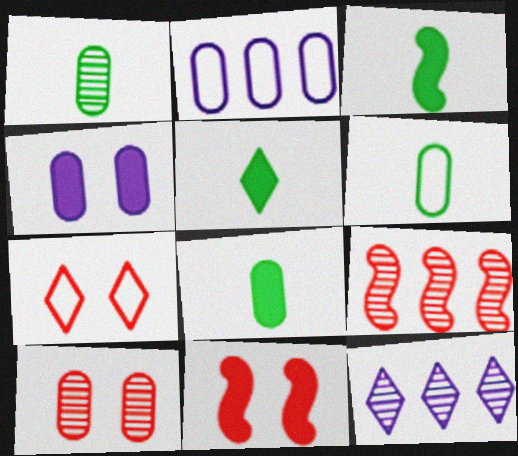[[1, 6, 8], 
[2, 8, 10], 
[3, 5, 8], 
[5, 7, 12], 
[6, 11, 12], 
[7, 10, 11]]